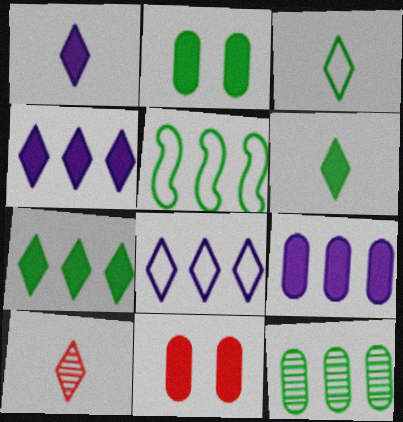[[1, 3, 10], 
[5, 7, 12]]